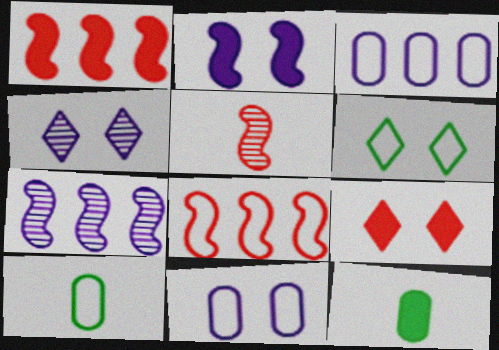[[1, 4, 10], 
[2, 4, 11], 
[4, 6, 9], 
[4, 8, 12], 
[7, 9, 10]]